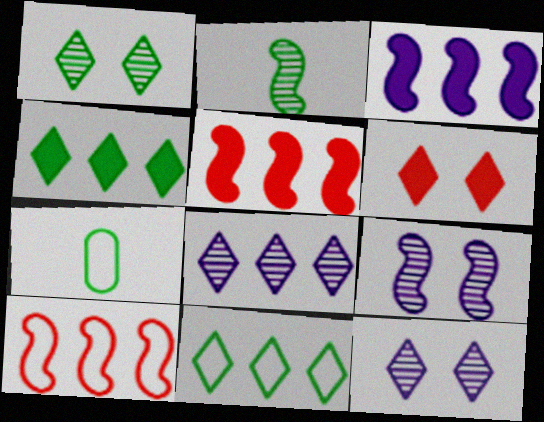[[5, 7, 12]]